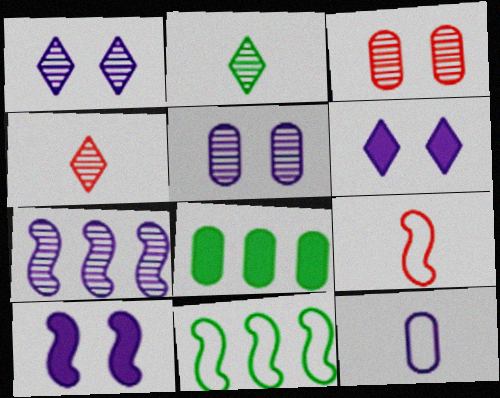[[1, 8, 9], 
[2, 3, 7], 
[3, 8, 12], 
[6, 7, 12]]